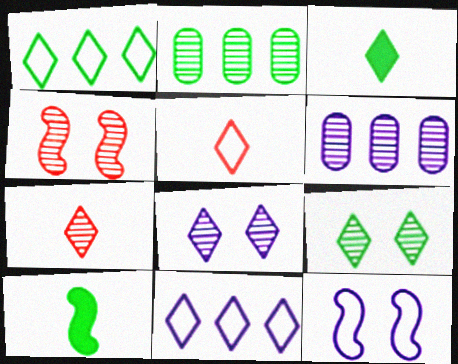[[1, 3, 9]]